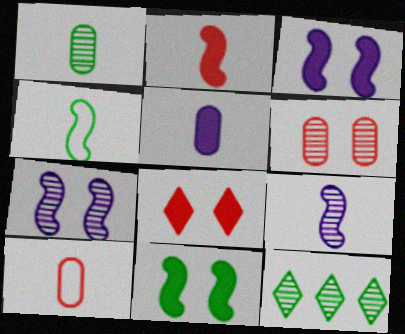[[1, 5, 10], 
[2, 4, 9], 
[3, 10, 12], 
[6, 9, 12]]